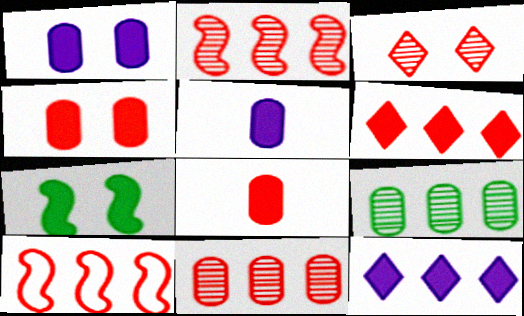[[3, 8, 10], 
[5, 6, 7], 
[6, 10, 11], 
[7, 8, 12], 
[9, 10, 12]]